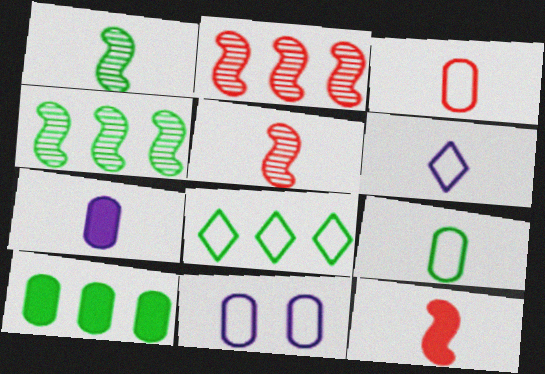[[4, 8, 10]]